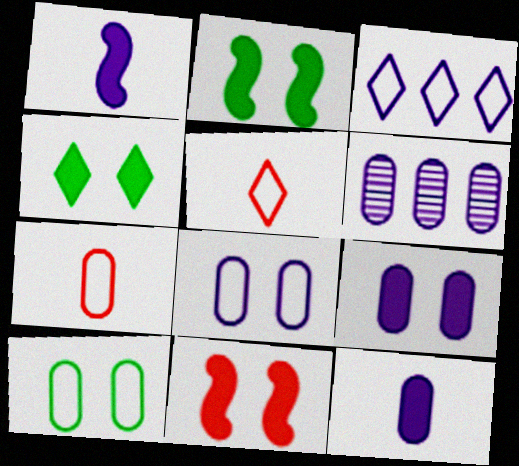[[2, 5, 6], 
[4, 9, 11], 
[6, 8, 12]]